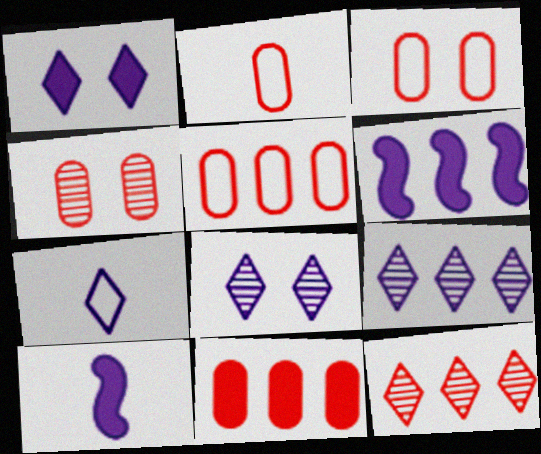[[1, 7, 9], 
[2, 3, 5], 
[2, 4, 11]]